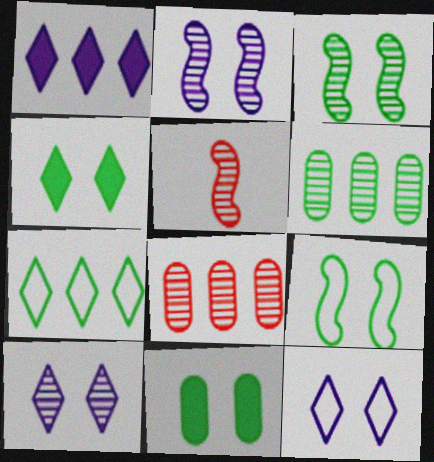[[5, 6, 10]]